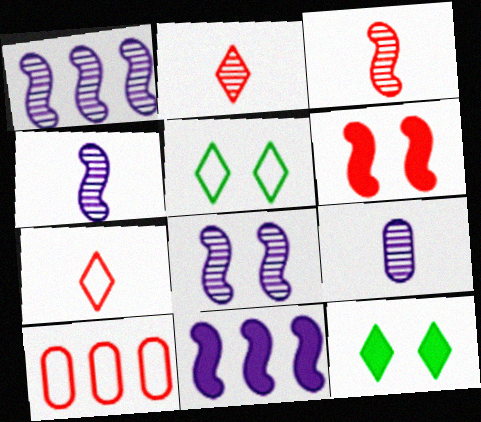[[1, 4, 8], 
[2, 6, 10], 
[4, 10, 12]]